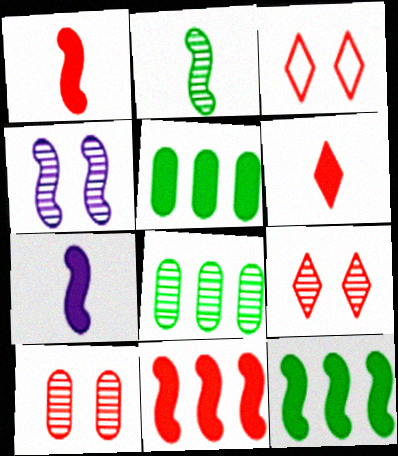[[3, 7, 8]]